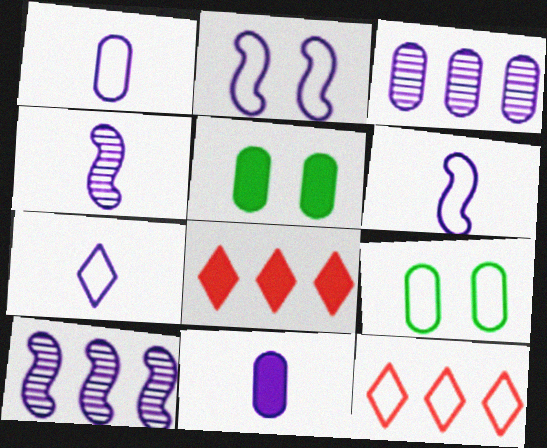[[1, 6, 7], 
[4, 5, 12], 
[4, 7, 11], 
[4, 8, 9], 
[6, 9, 12]]